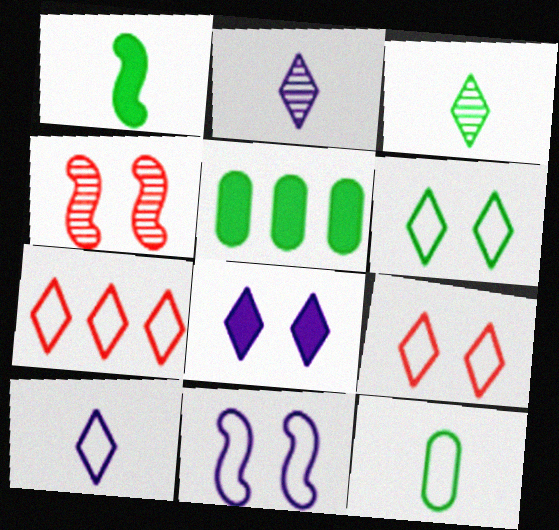[[1, 3, 12], 
[3, 7, 8], 
[4, 5, 10], 
[6, 7, 10], 
[7, 11, 12]]